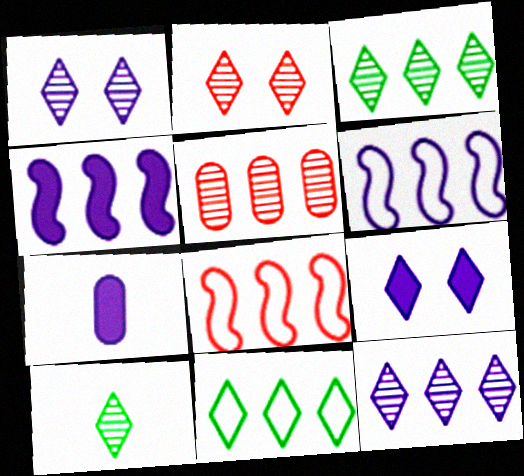[[1, 6, 7], 
[2, 10, 12], 
[4, 5, 11], 
[4, 7, 9]]